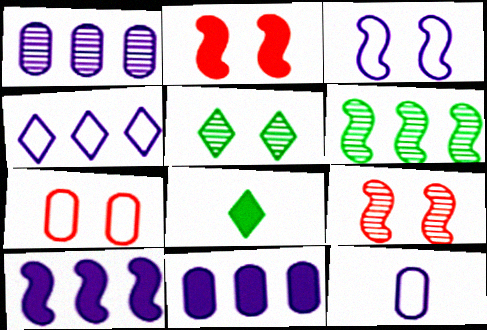[[1, 4, 10], 
[2, 8, 11], 
[3, 4, 12]]